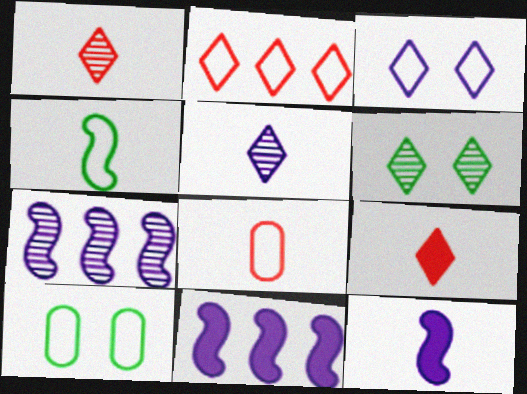[[1, 10, 11], 
[6, 8, 11], 
[7, 9, 10]]